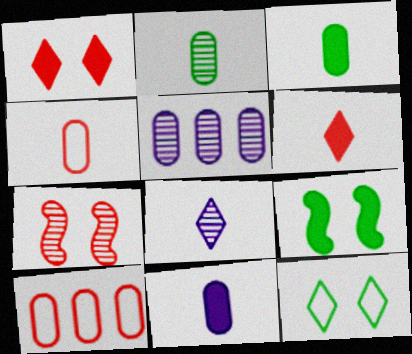[[2, 4, 11], 
[6, 7, 10], 
[8, 9, 10]]